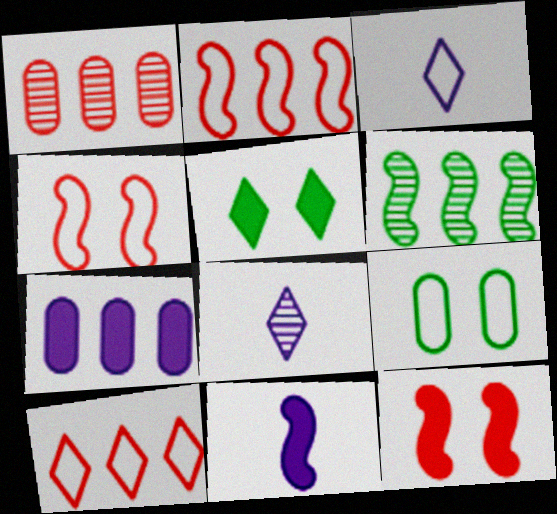[[2, 3, 9], 
[4, 6, 11], 
[5, 8, 10], 
[6, 7, 10]]